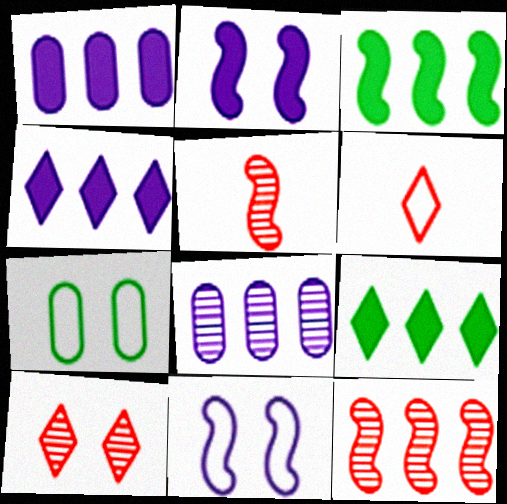[[2, 7, 10], 
[3, 5, 11], 
[4, 5, 7]]